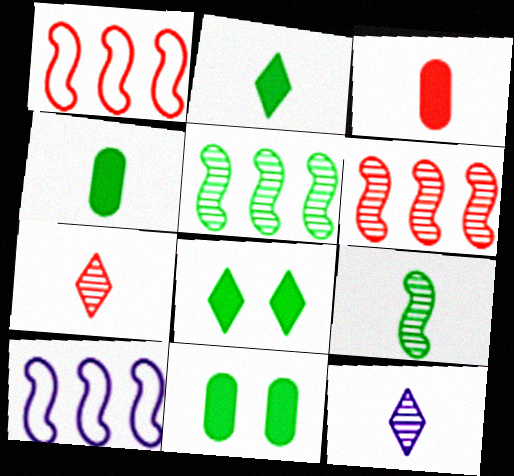[[1, 11, 12], 
[7, 10, 11]]